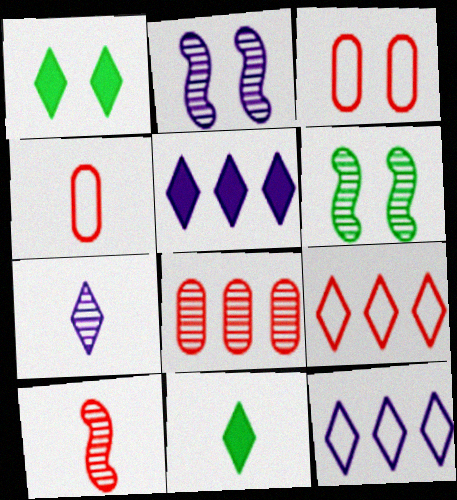[[1, 2, 3], 
[1, 7, 9], 
[4, 5, 6], 
[6, 7, 8]]